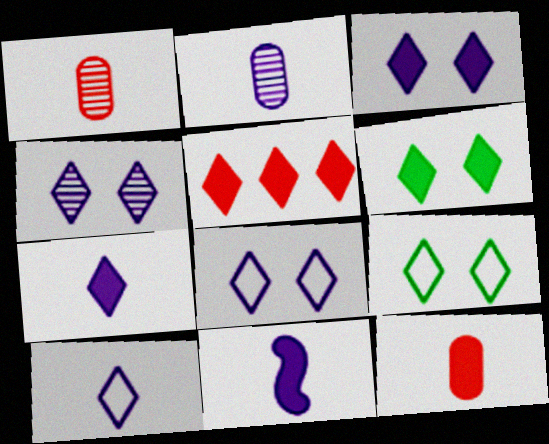[[2, 10, 11], 
[3, 4, 8], 
[5, 6, 7]]